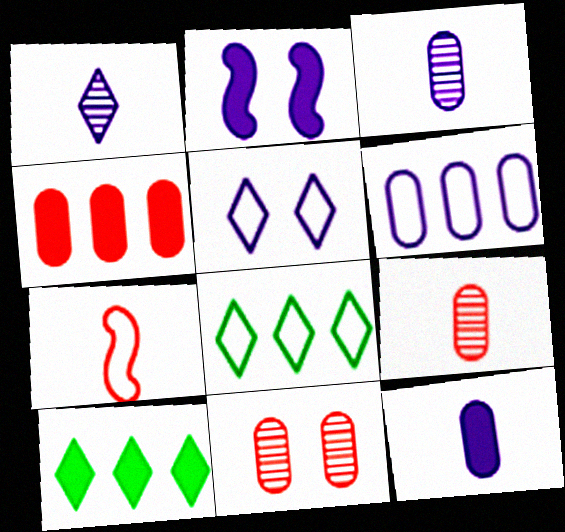[[1, 2, 6], 
[2, 8, 9]]